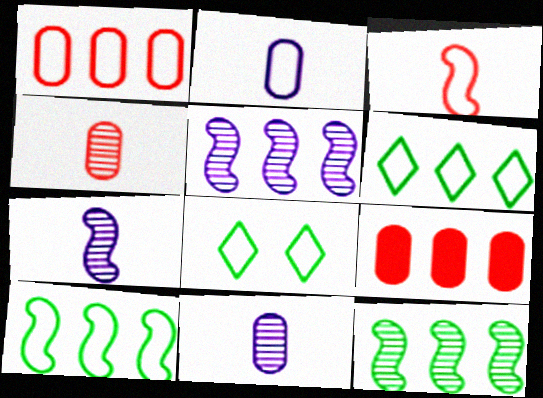[[5, 6, 9], 
[7, 8, 9]]